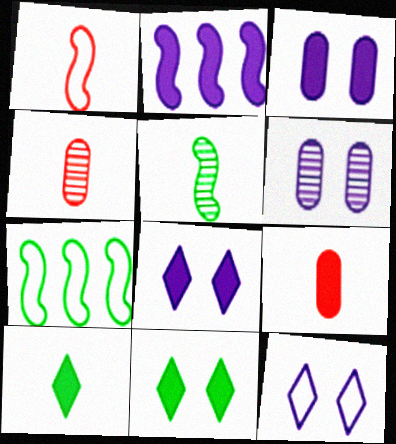[[2, 9, 11], 
[4, 7, 8]]